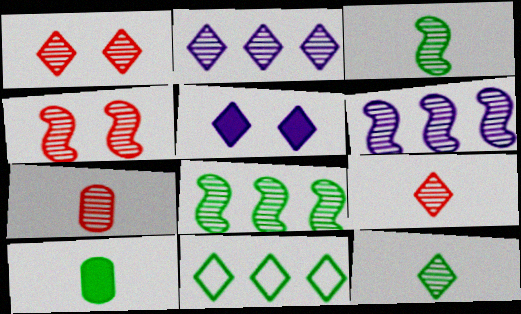[[1, 2, 12], 
[3, 4, 6], 
[5, 9, 11]]